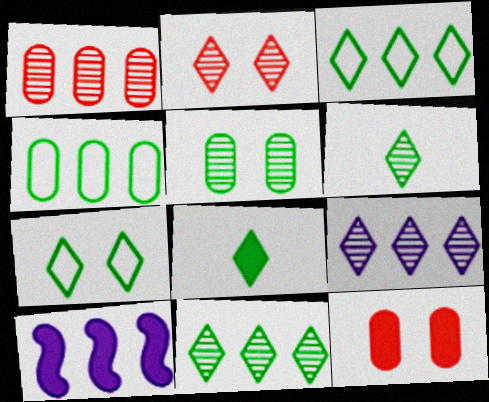[[1, 3, 10], 
[2, 6, 9], 
[7, 8, 11], 
[8, 10, 12]]